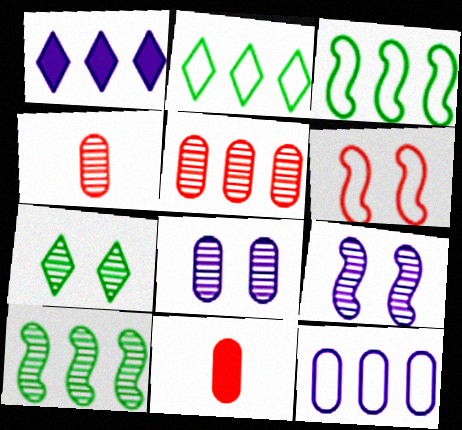[[1, 3, 5], 
[2, 9, 11]]